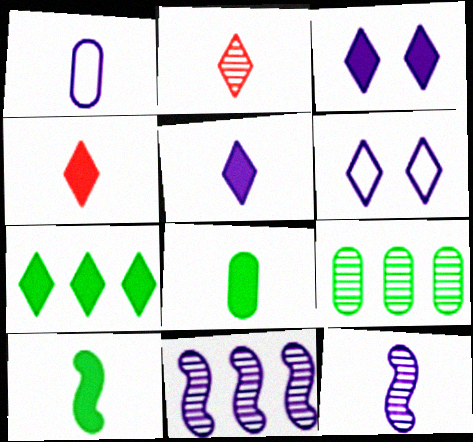[[1, 2, 10], 
[1, 3, 11], 
[1, 5, 12], 
[2, 6, 7], 
[3, 4, 7]]